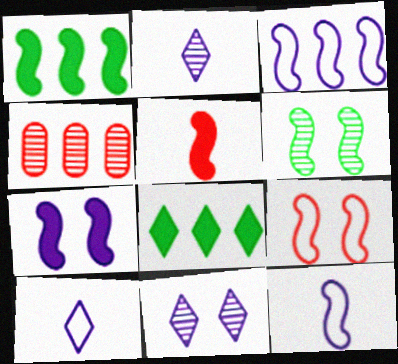[[1, 5, 7], 
[2, 4, 6], 
[3, 4, 8], 
[3, 5, 6], 
[6, 7, 9]]